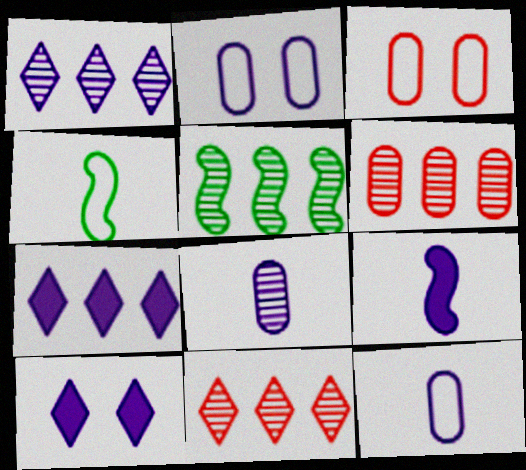[[1, 2, 9], 
[1, 5, 6], 
[4, 6, 10]]